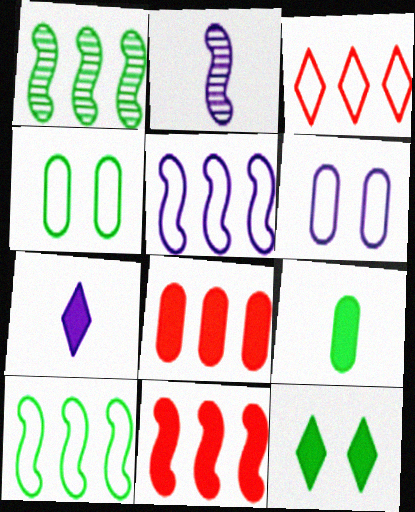[[1, 5, 11]]